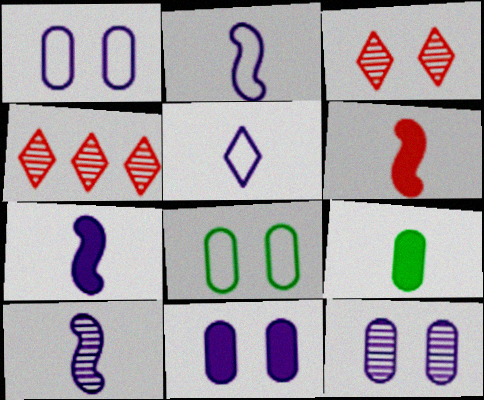[[1, 11, 12], 
[2, 7, 10], 
[4, 7, 8]]